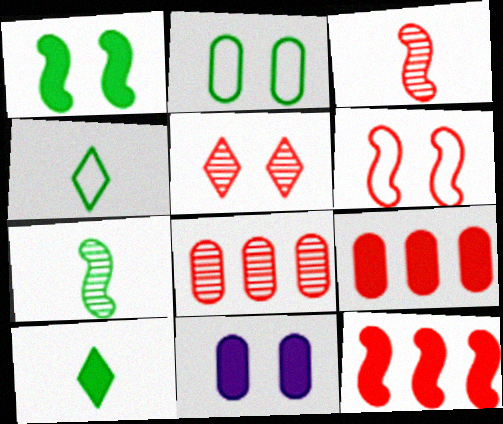[[3, 5, 8], 
[3, 6, 12], 
[10, 11, 12]]